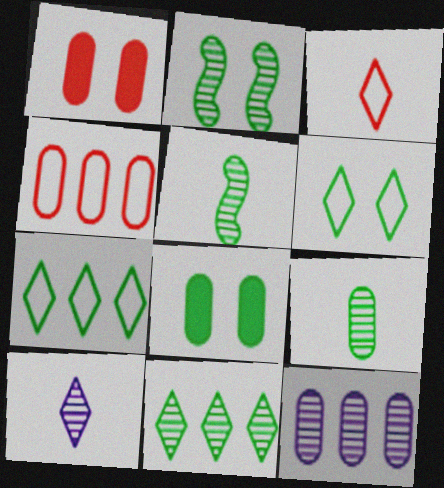[[2, 6, 8], 
[2, 9, 11], 
[5, 7, 8]]